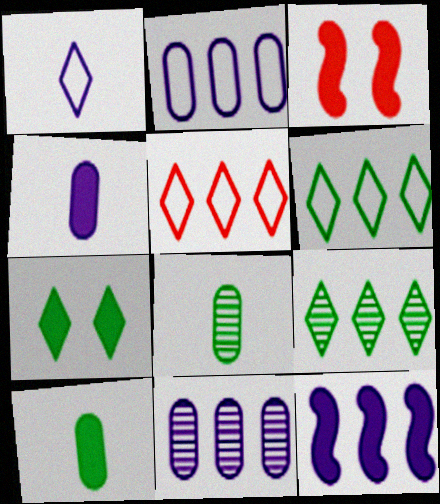[]